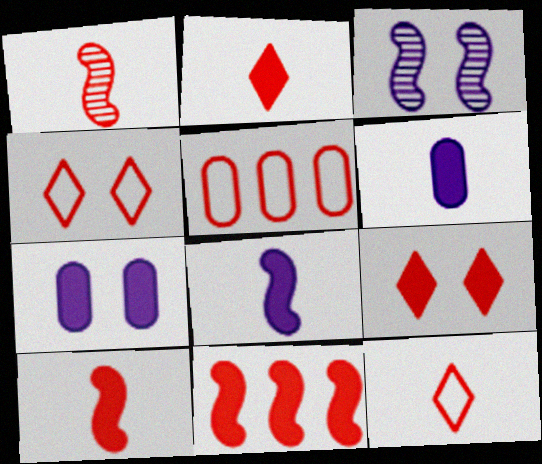[[1, 5, 9]]